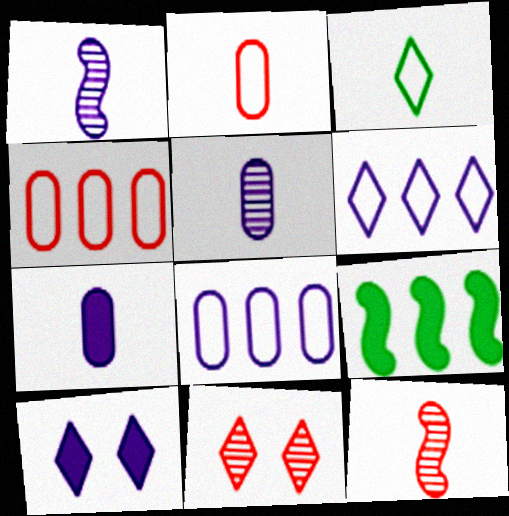[[1, 8, 10], 
[3, 7, 12]]